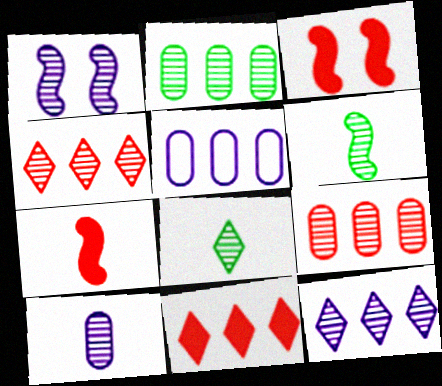[[1, 8, 9], 
[1, 10, 12], 
[3, 5, 8]]